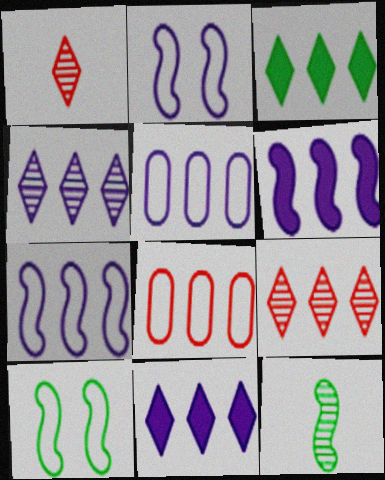[[4, 5, 6]]